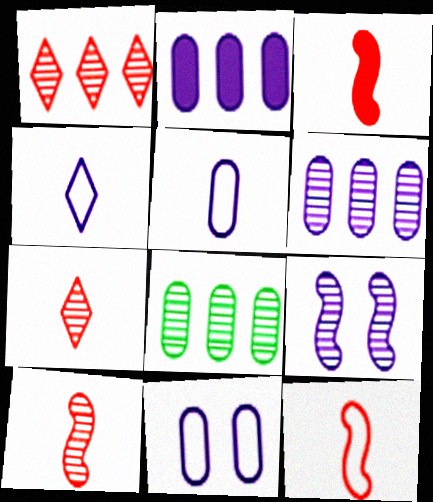[[2, 4, 9], 
[3, 10, 12], 
[7, 8, 9]]